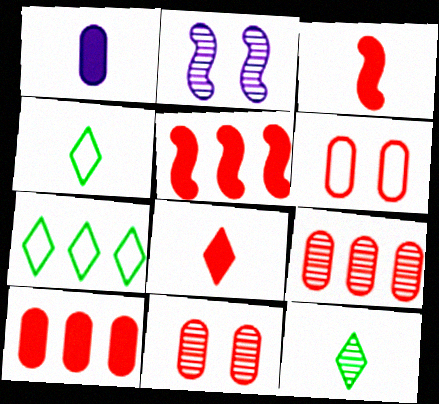[[2, 4, 10], 
[2, 9, 12]]